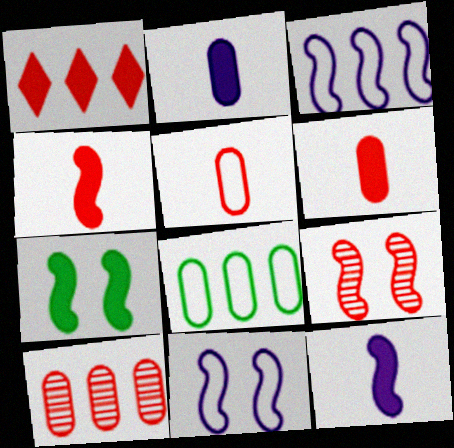[[1, 2, 7], 
[1, 5, 9], 
[7, 9, 11]]